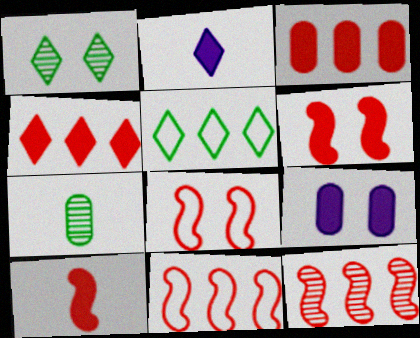[[1, 8, 9], 
[8, 10, 12]]